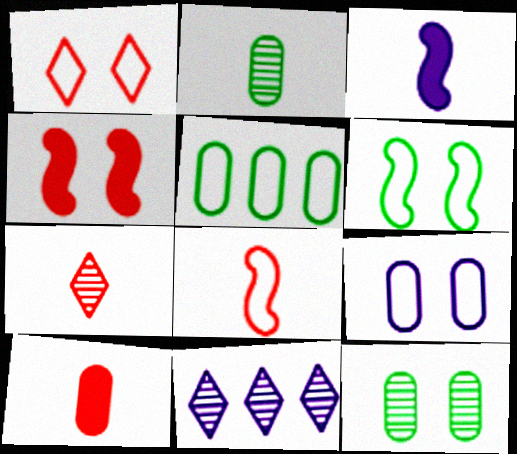[[1, 6, 9], 
[3, 9, 11], 
[6, 10, 11], 
[7, 8, 10]]